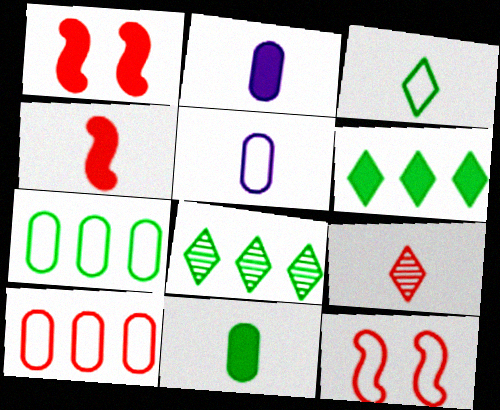[[1, 2, 6], 
[1, 5, 8], 
[1, 9, 10], 
[2, 8, 12]]